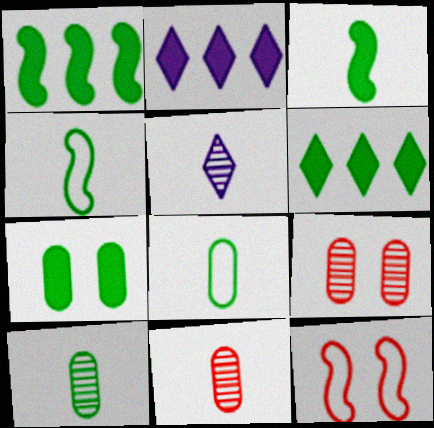[[2, 4, 9], 
[2, 10, 12], 
[3, 6, 7]]